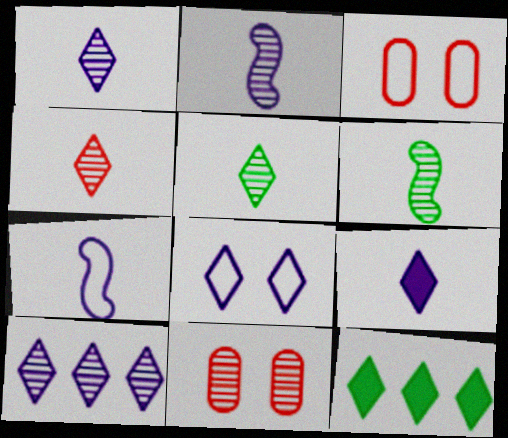[[1, 4, 5], 
[2, 3, 12], 
[4, 8, 12], 
[6, 10, 11], 
[7, 11, 12], 
[8, 9, 10]]